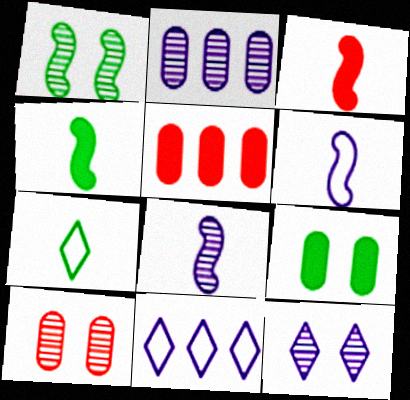[[1, 10, 12], 
[2, 8, 12], 
[4, 10, 11]]